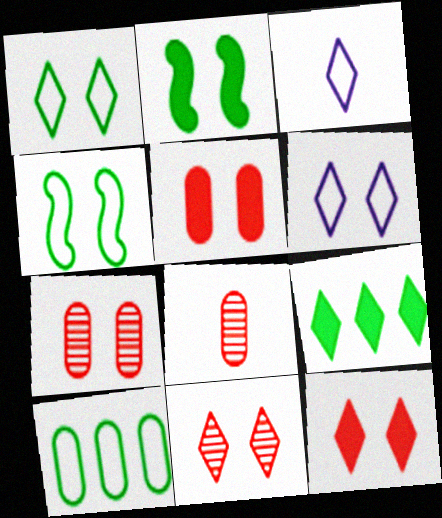[[2, 6, 7], 
[3, 9, 11]]